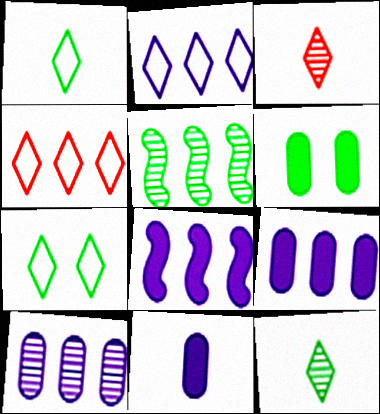[[1, 5, 6], 
[2, 8, 10], 
[4, 5, 9]]